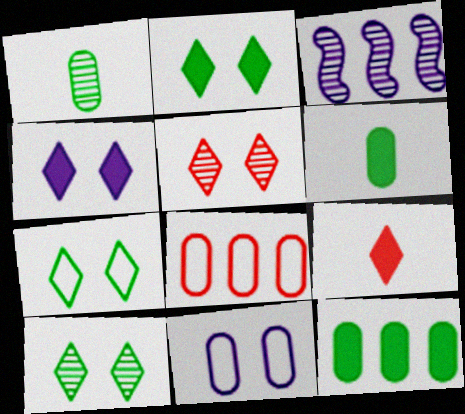[[1, 3, 5], 
[2, 7, 10], 
[4, 5, 7]]